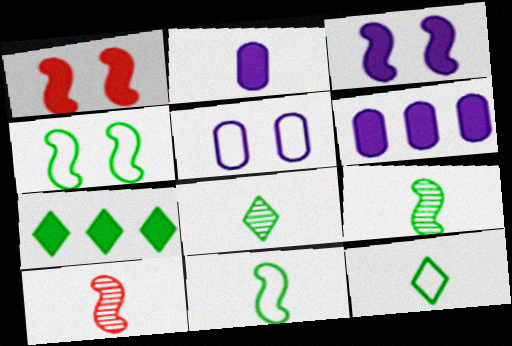[[1, 2, 7], 
[2, 10, 12], 
[5, 7, 10]]